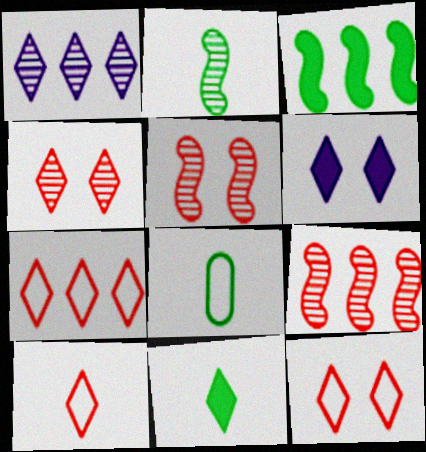[[1, 11, 12], 
[2, 8, 11], 
[6, 8, 9], 
[7, 10, 12]]